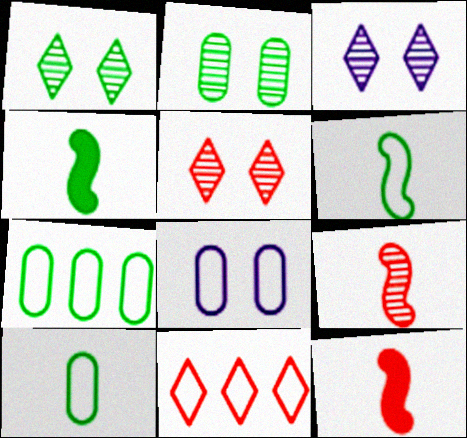[[1, 3, 5], 
[1, 4, 7], 
[3, 7, 12], 
[6, 8, 11]]